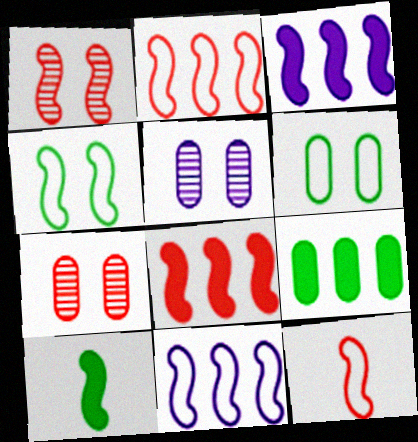[[1, 8, 12], 
[1, 10, 11], 
[4, 11, 12]]